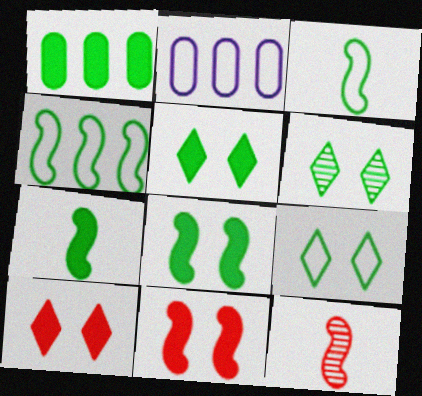[[1, 3, 6], 
[1, 5, 7], 
[2, 5, 12], 
[5, 6, 9]]